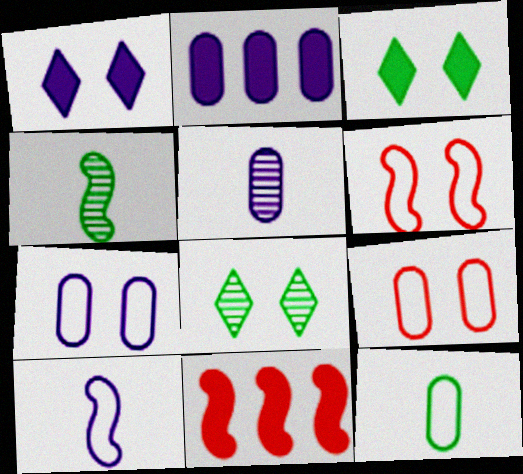[[2, 5, 7]]